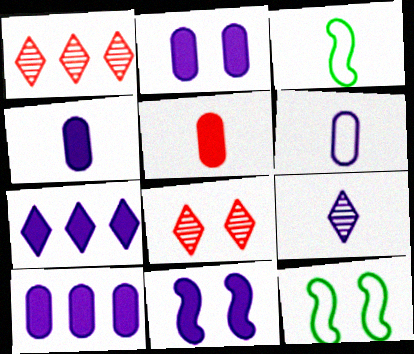[[1, 2, 3], 
[1, 4, 12], 
[2, 4, 10], 
[2, 8, 12], 
[3, 5, 9], 
[3, 8, 10], 
[4, 7, 11]]